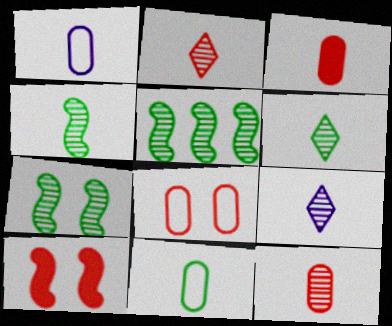[[2, 6, 9], 
[4, 5, 7], 
[4, 9, 12]]